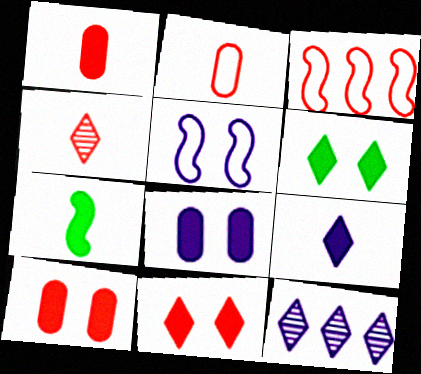[[1, 7, 9], 
[3, 4, 10]]